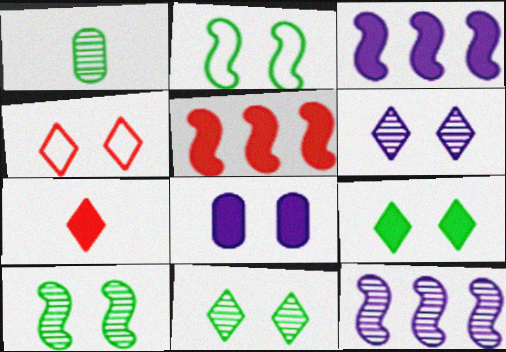[[1, 3, 4], 
[4, 6, 9], 
[4, 8, 10]]